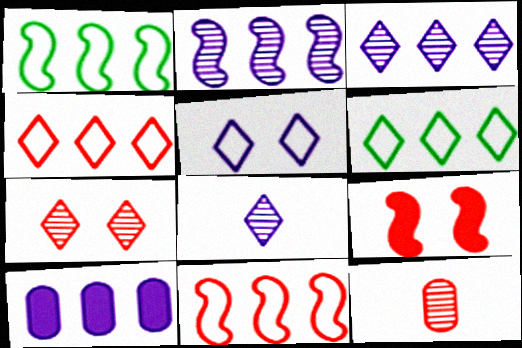[[4, 9, 12]]